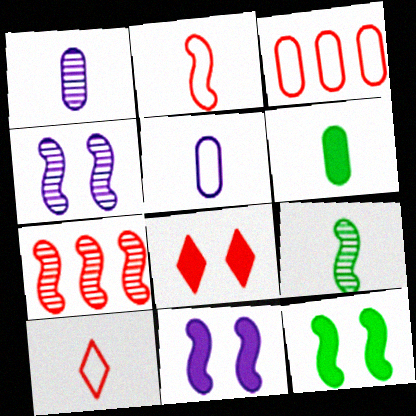[[4, 7, 9]]